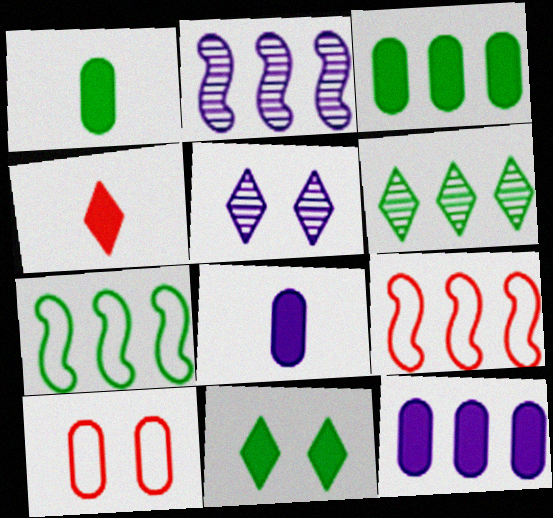[[1, 5, 9], 
[3, 6, 7], 
[6, 9, 12]]